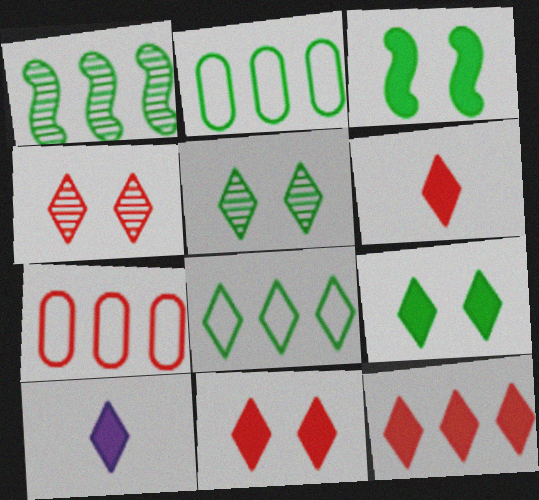[[4, 8, 10], 
[6, 11, 12], 
[9, 10, 12]]